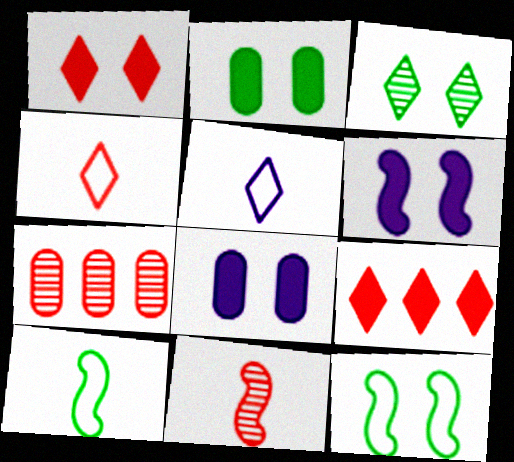[[1, 2, 6], 
[2, 3, 12], 
[3, 5, 9]]